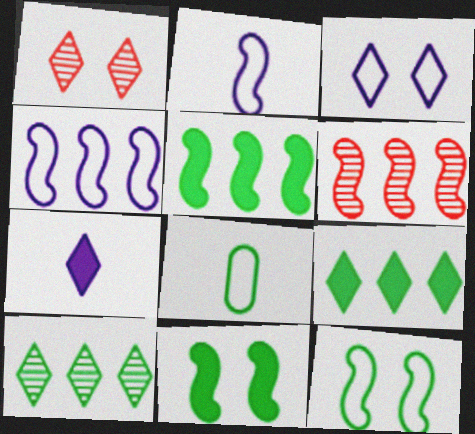[[2, 6, 11], 
[4, 5, 6], 
[8, 10, 11]]